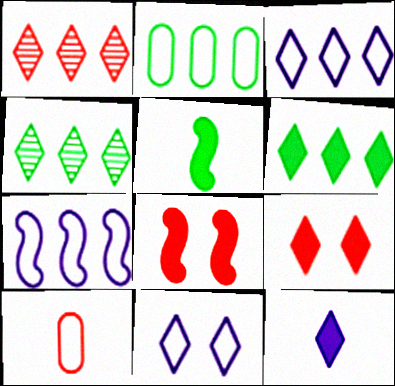[[1, 3, 6], 
[1, 8, 10], 
[6, 9, 12]]